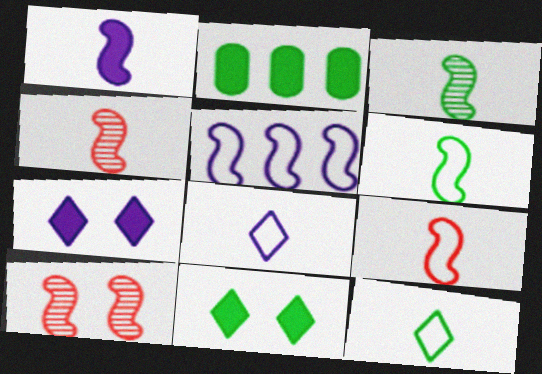[[1, 3, 9], 
[1, 4, 6], 
[2, 8, 10]]